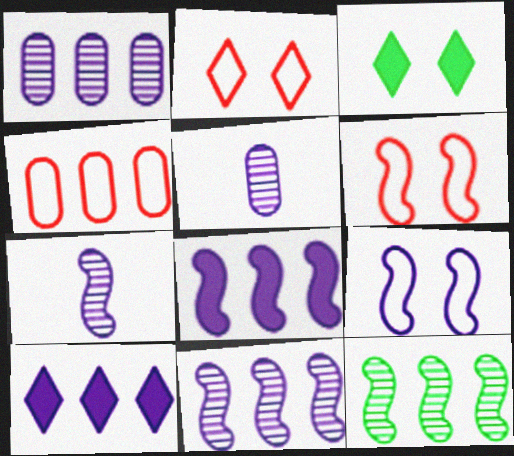[[3, 4, 7], 
[4, 10, 12], 
[5, 9, 10], 
[7, 8, 9]]